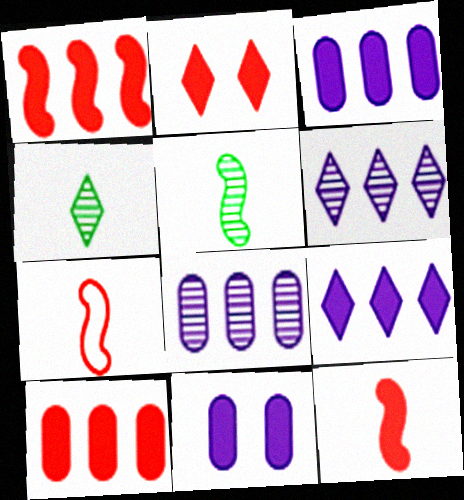[[2, 10, 12]]